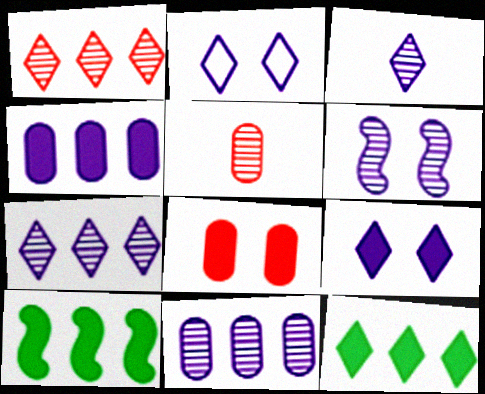[[2, 5, 10], 
[3, 6, 11]]